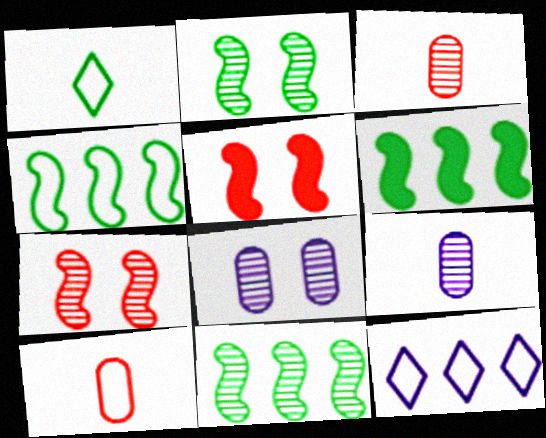[[4, 6, 11]]